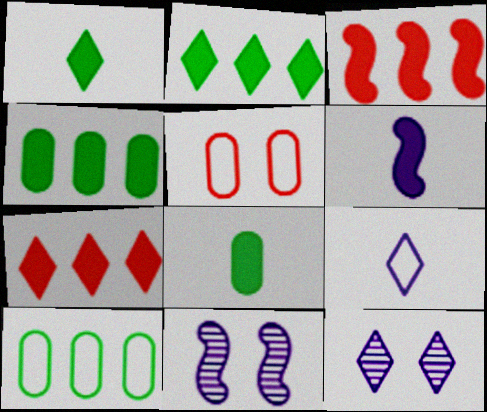[]